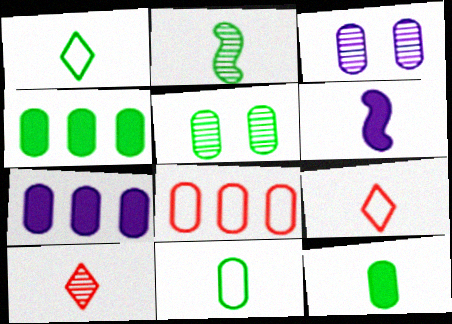[[1, 2, 12], 
[3, 8, 12], 
[4, 5, 11], 
[6, 10, 11]]